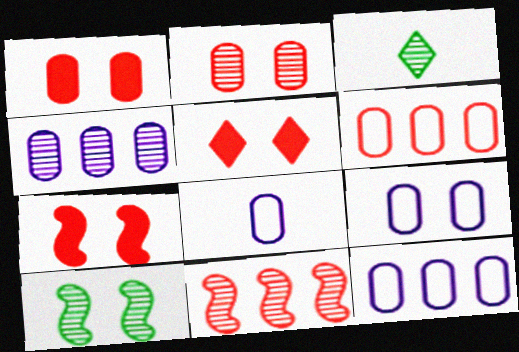[[1, 5, 7], 
[3, 7, 12], 
[5, 9, 10], 
[8, 9, 12]]